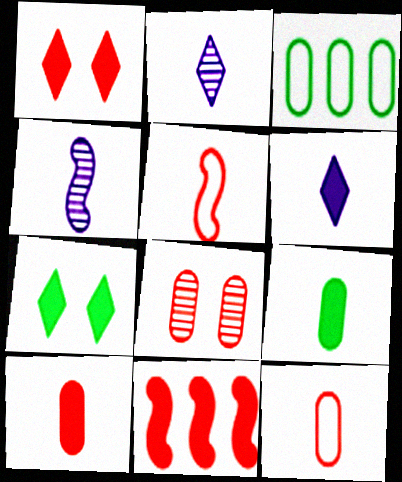[[1, 3, 4], 
[1, 10, 11], 
[2, 5, 9]]